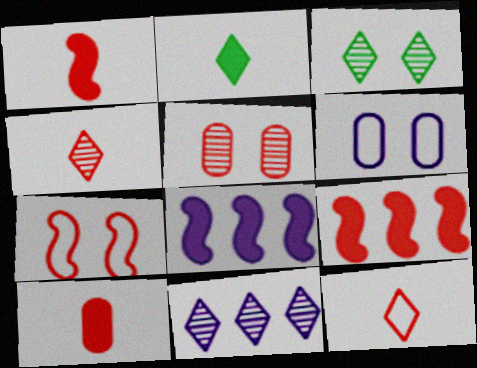[[3, 4, 11], 
[5, 9, 12]]